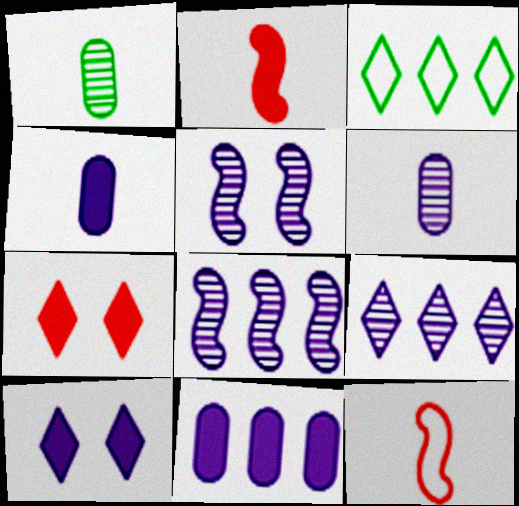[[5, 6, 9]]